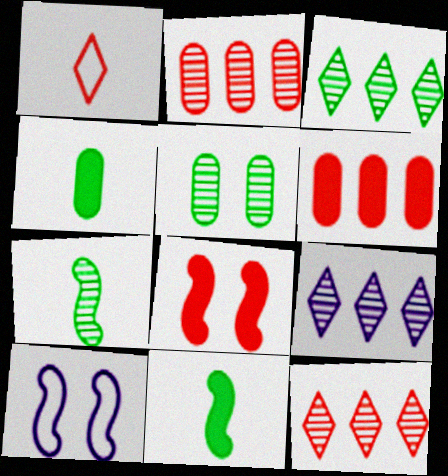[[1, 2, 8], 
[3, 5, 7], 
[3, 9, 12], 
[4, 10, 12]]